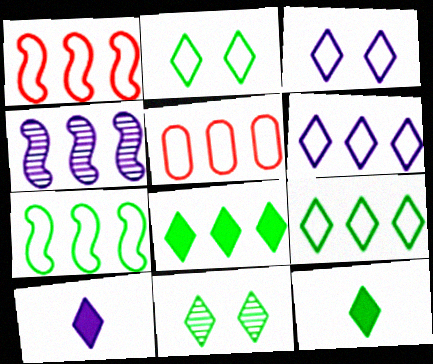[[4, 5, 8], 
[5, 6, 7], 
[9, 11, 12]]